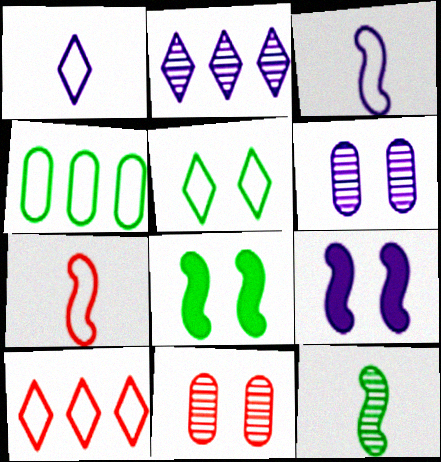[[1, 5, 10], 
[2, 11, 12], 
[5, 9, 11]]